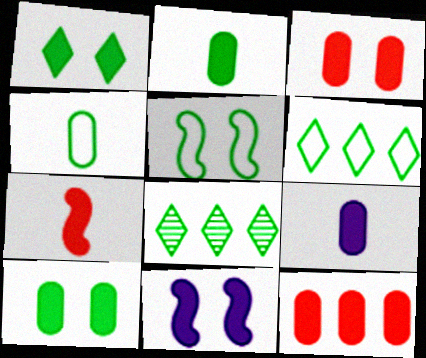[[1, 3, 11], 
[2, 5, 8], 
[4, 5, 6], 
[9, 10, 12]]